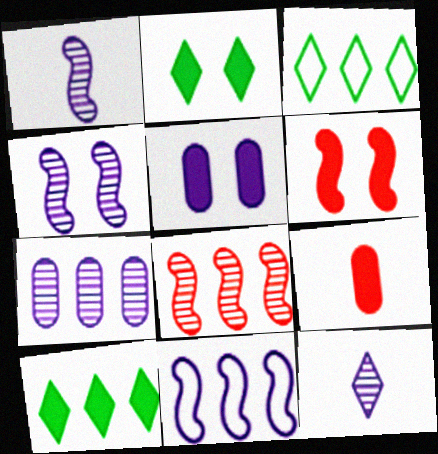[[2, 5, 6], 
[3, 4, 9], 
[4, 7, 12], 
[5, 11, 12]]